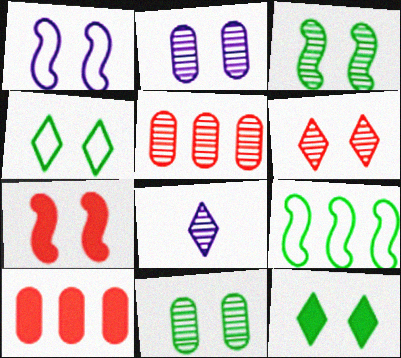[[1, 3, 7], 
[2, 3, 6], 
[2, 4, 7], 
[3, 5, 8]]